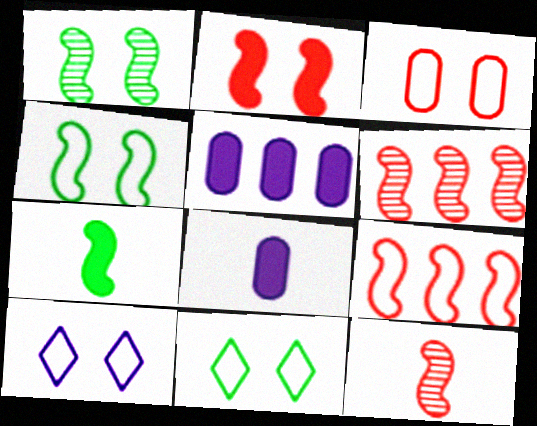[[2, 9, 12], 
[3, 4, 10], 
[5, 11, 12], 
[6, 8, 11]]